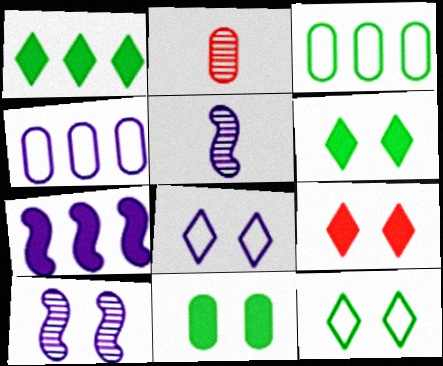[[2, 4, 11], 
[2, 7, 12], 
[3, 5, 9]]